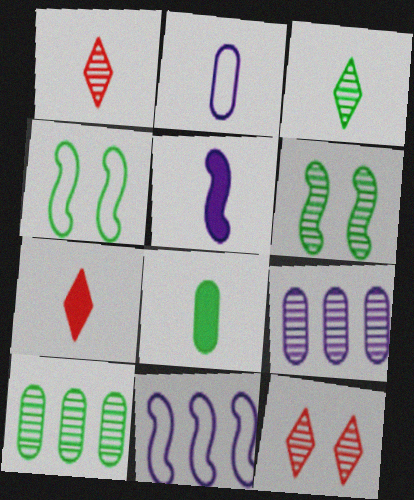[[1, 6, 9], 
[3, 6, 10], 
[4, 7, 9], 
[5, 7, 8], 
[8, 11, 12]]